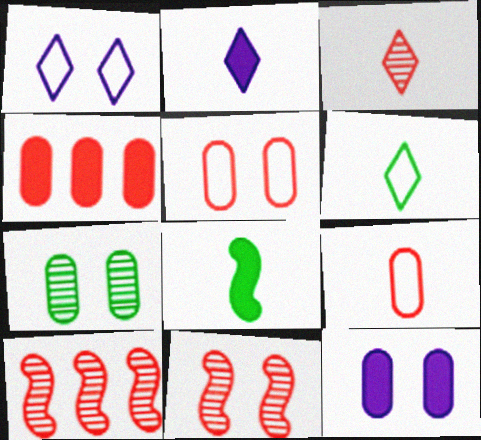[[2, 3, 6], 
[5, 7, 12], 
[6, 10, 12]]